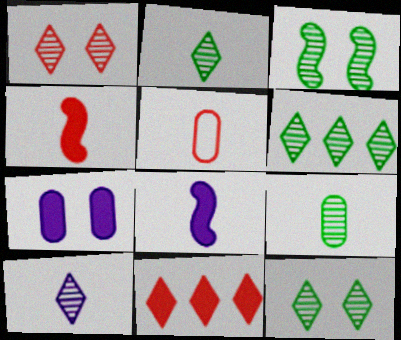[[1, 6, 10], 
[2, 5, 8], 
[2, 6, 12], 
[3, 6, 9]]